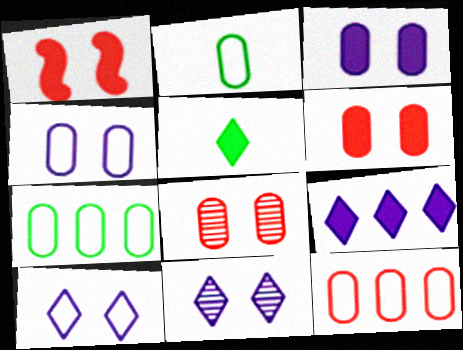[[2, 4, 12]]